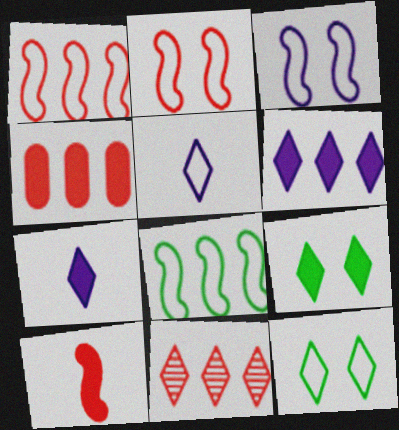[[1, 4, 11], 
[5, 9, 11], 
[7, 11, 12]]